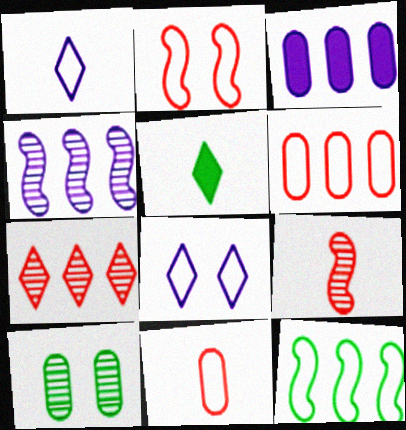[[3, 7, 12], 
[3, 10, 11], 
[5, 7, 8], 
[5, 10, 12], 
[8, 11, 12]]